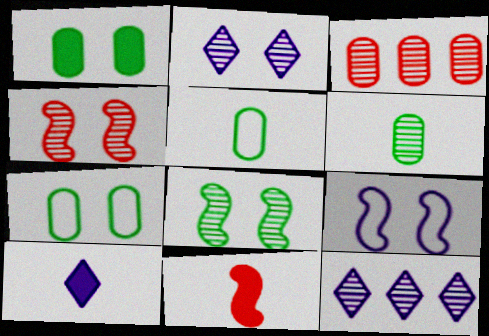[[4, 6, 12], 
[7, 11, 12]]